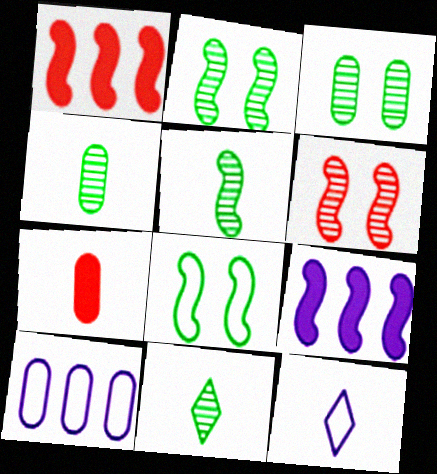[[1, 3, 12], 
[3, 7, 10], 
[4, 5, 11], 
[5, 7, 12]]